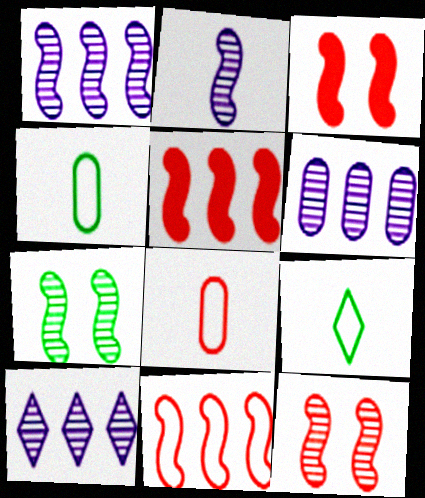[[1, 6, 10], 
[3, 4, 10], 
[3, 6, 9]]